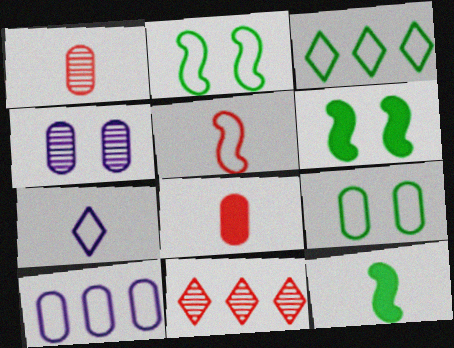[[1, 7, 12]]